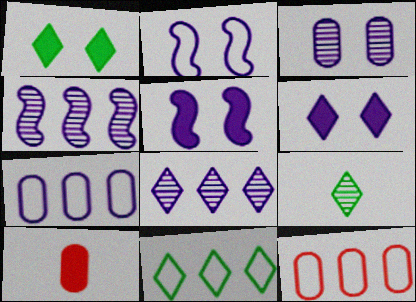[[1, 9, 11], 
[2, 3, 6], 
[5, 9, 12]]